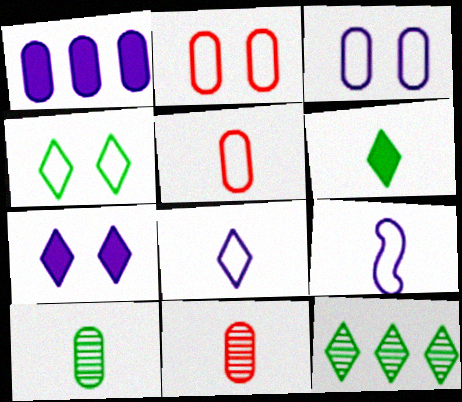[[1, 2, 10], 
[4, 6, 12], 
[6, 9, 11]]